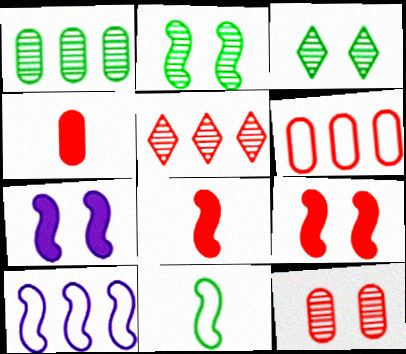[[2, 8, 10], 
[3, 4, 10], 
[4, 6, 12]]